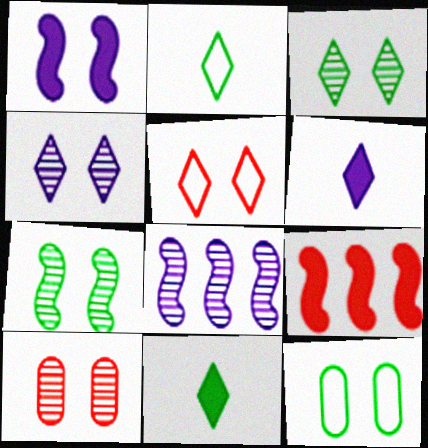[[4, 7, 10]]